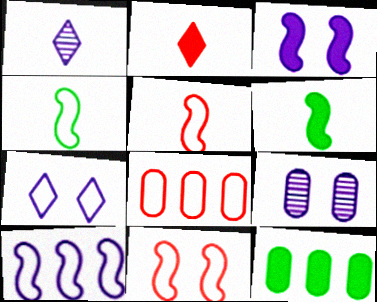[[1, 11, 12], 
[2, 3, 12], 
[3, 7, 9], 
[4, 7, 8], 
[4, 10, 11]]